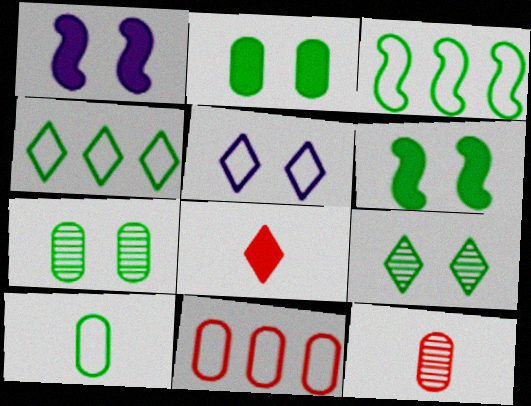[[1, 4, 12]]